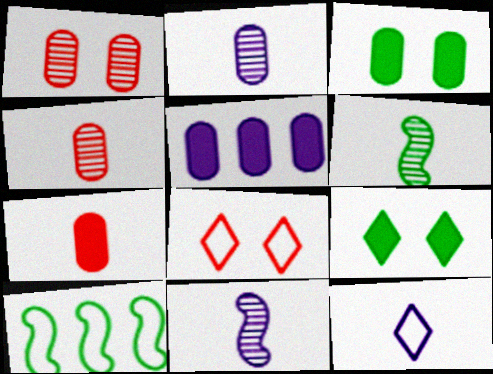[[3, 5, 7], 
[5, 6, 8], 
[6, 7, 12]]